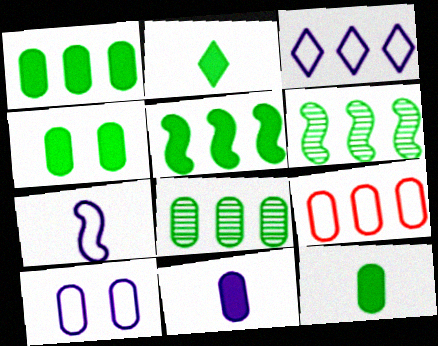[[1, 4, 12], 
[2, 4, 5], 
[3, 7, 10]]